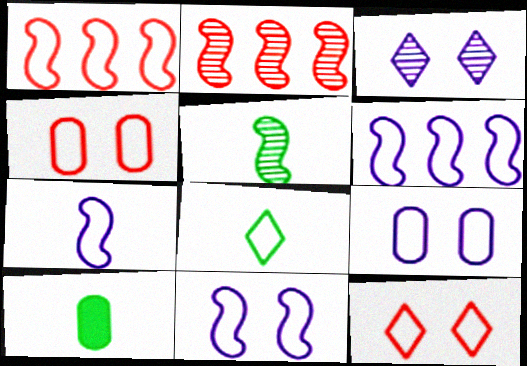[[1, 3, 10], 
[1, 8, 9], 
[4, 6, 8], 
[5, 8, 10], 
[6, 7, 11]]